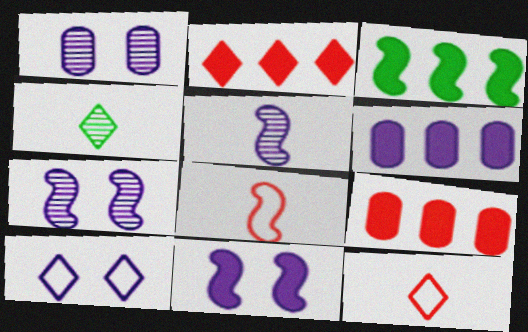[[1, 3, 12], 
[1, 10, 11], 
[2, 3, 6], 
[2, 4, 10], 
[3, 7, 8], 
[5, 6, 10]]